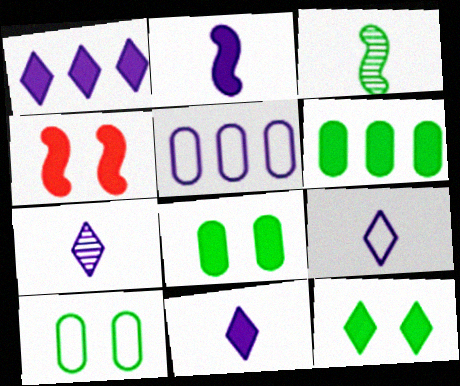[[4, 6, 11], 
[7, 9, 11]]